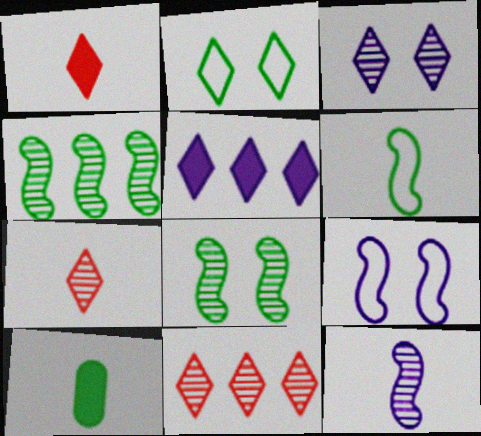[[2, 4, 10], 
[2, 5, 7], 
[9, 10, 11]]